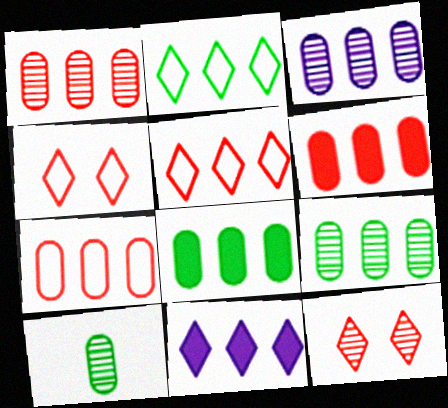[[1, 3, 9], 
[1, 6, 7], 
[3, 7, 8]]